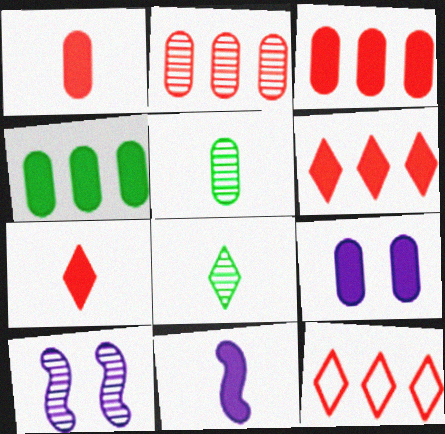[[1, 4, 9], 
[2, 8, 10]]